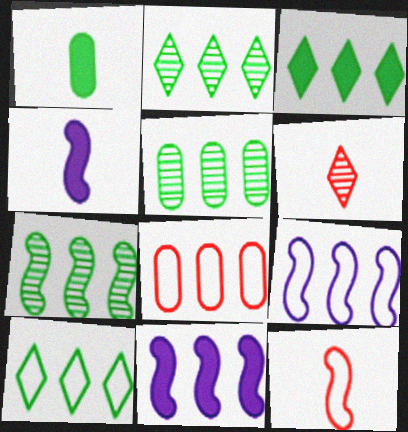[[2, 3, 10], 
[2, 5, 7], 
[2, 8, 11], 
[8, 9, 10]]